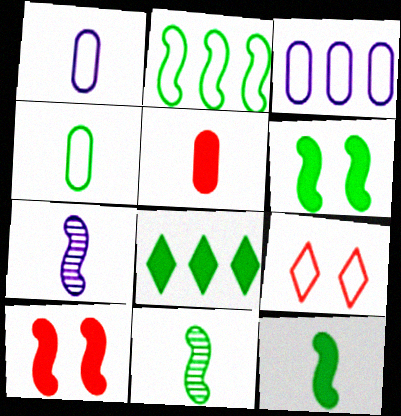[[1, 2, 9], 
[2, 6, 11], 
[2, 7, 10]]